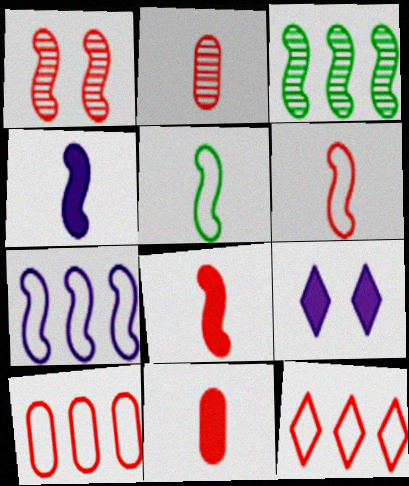[[1, 11, 12]]